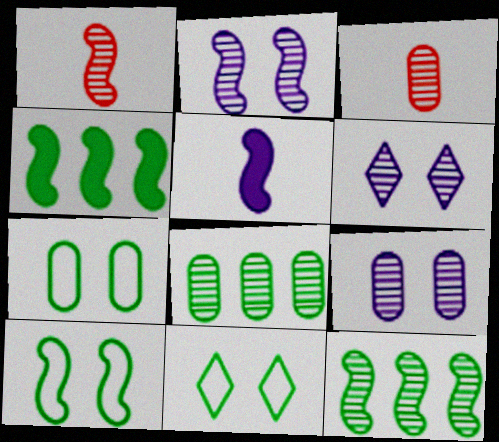[[1, 2, 12], 
[1, 6, 8], 
[2, 6, 9], 
[3, 6, 12], 
[3, 8, 9], 
[7, 10, 11]]